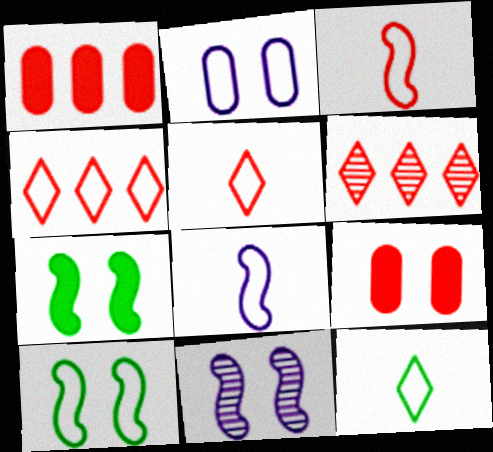[[1, 11, 12], 
[3, 6, 9]]